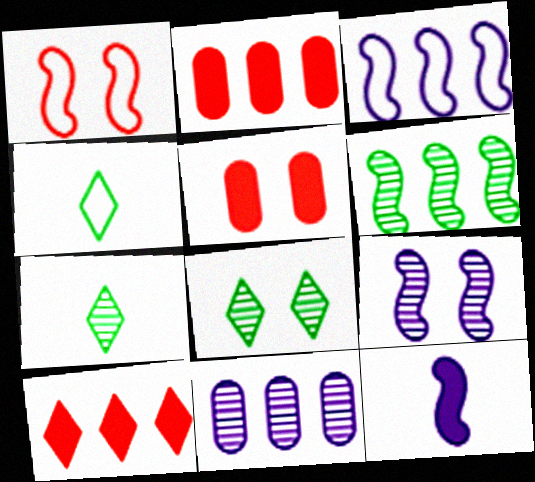[[1, 6, 12], 
[2, 4, 9], 
[3, 5, 7], 
[3, 9, 12]]